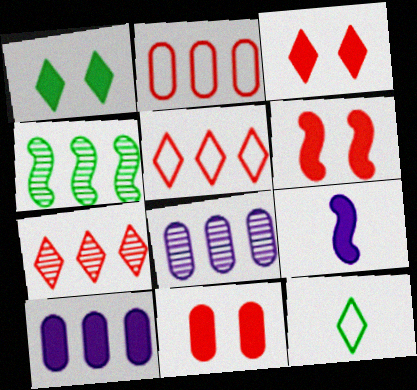[[3, 6, 11], 
[4, 5, 10], 
[4, 7, 8], 
[6, 8, 12]]